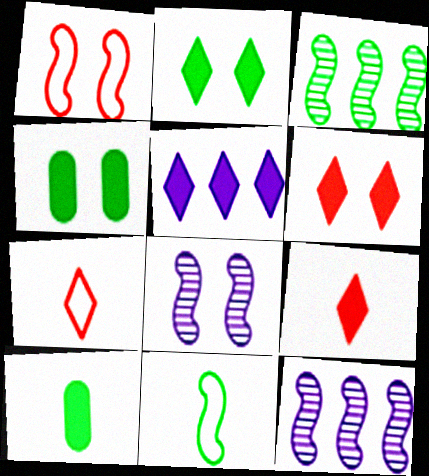[[2, 5, 9], 
[4, 7, 12]]